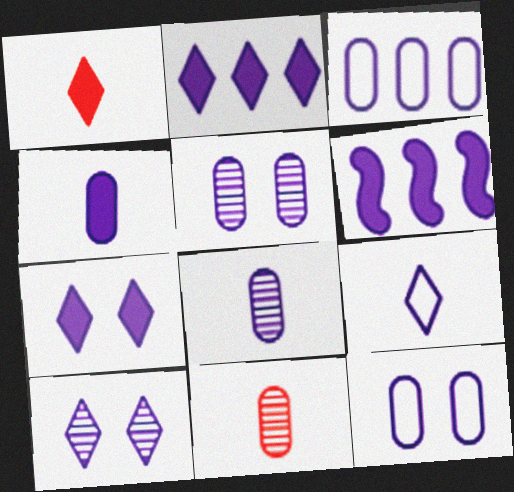[[2, 9, 10], 
[3, 4, 5], 
[4, 6, 7], 
[5, 6, 9]]